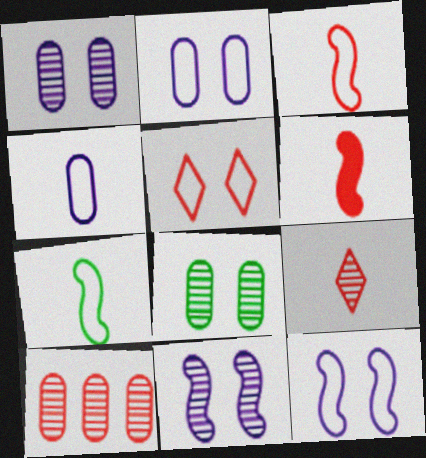[[5, 6, 10]]